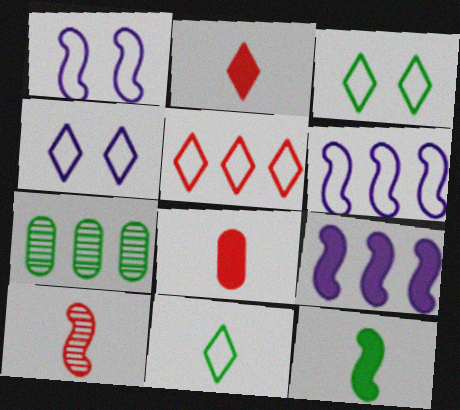[[1, 2, 7], 
[3, 7, 12], 
[4, 5, 11], 
[5, 7, 9]]